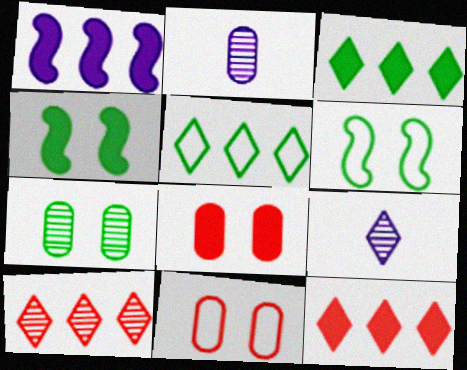[[2, 6, 12]]